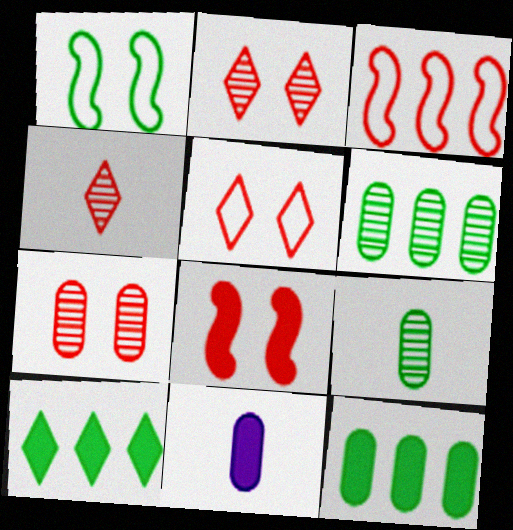[[1, 9, 10], 
[5, 7, 8], 
[8, 10, 11]]